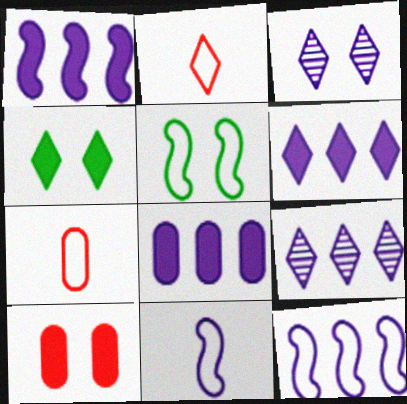[[1, 6, 8], 
[2, 4, 9], 
[3, 5, 10], 
[3, 8, 11], 
[8, 9, 12]]